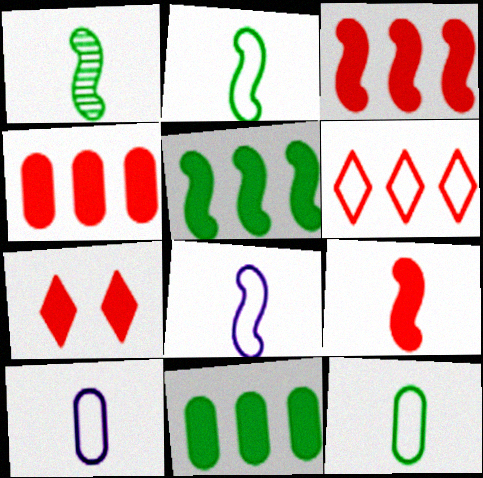[[1, 8, 9], 
[4, 7, 9]]